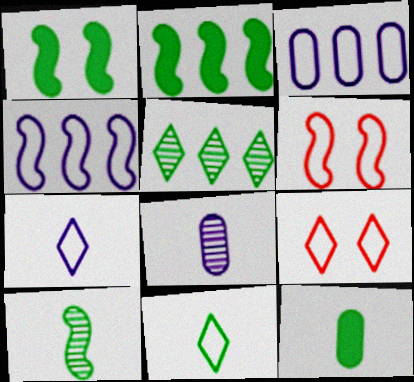[[2, 8, 9], 
[3, 6, 11], 
[10, 11, 12]]